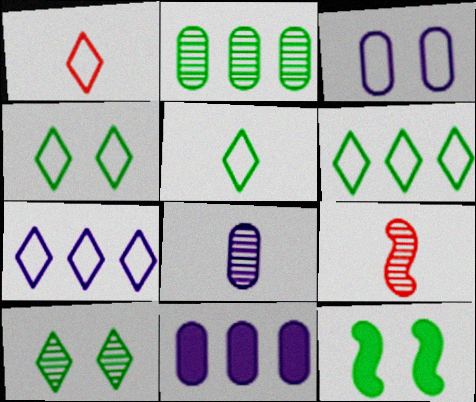[[1, 4, 7], 
[2, 5, 12], 
[3, 8, 11], 
[4, 5, 6], 
[4, 9, 11]]